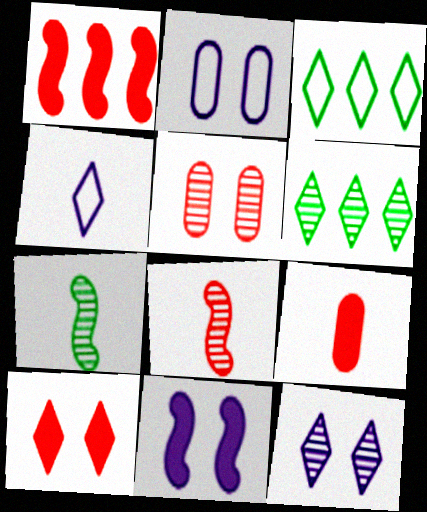[[1, 9, 10], 
[2, 11, 12], 
[4, 6, 10], 
[4, 7, 9]]